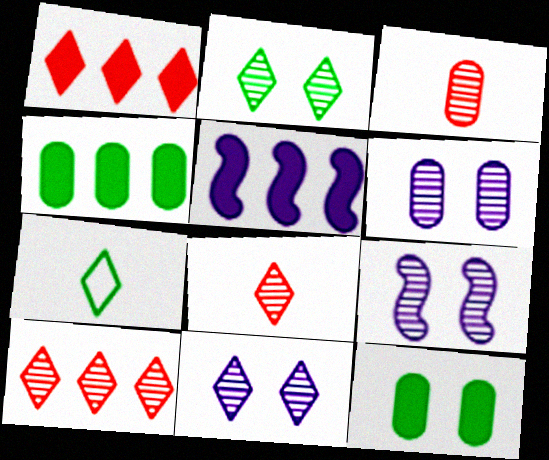[[1, 4, 5], 
[1, 7, 11], 
[6, 9, 11]]